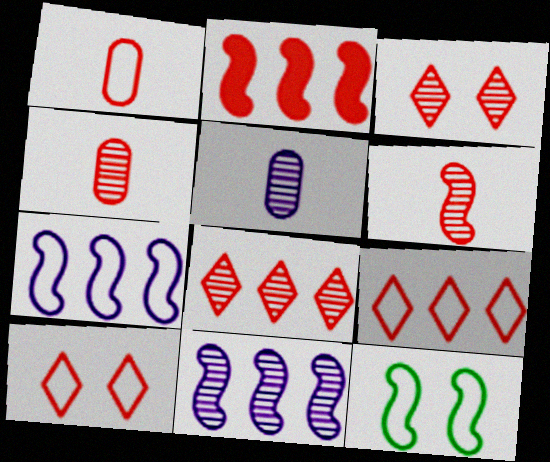[[1, 2, 3], 
[2, 4, 10]]